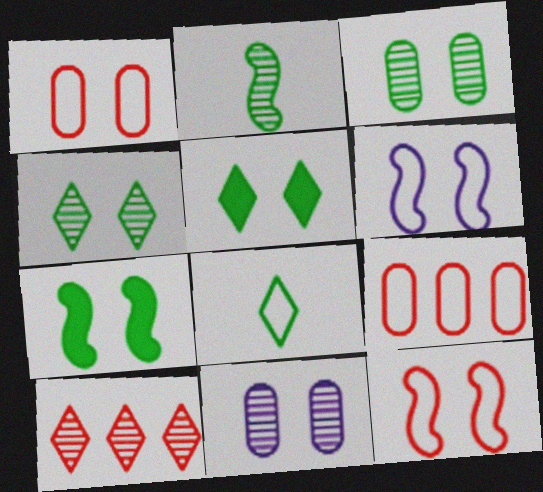[[2, 10, 11], 
[5, 11, 12], 
[6, 8, 9]]